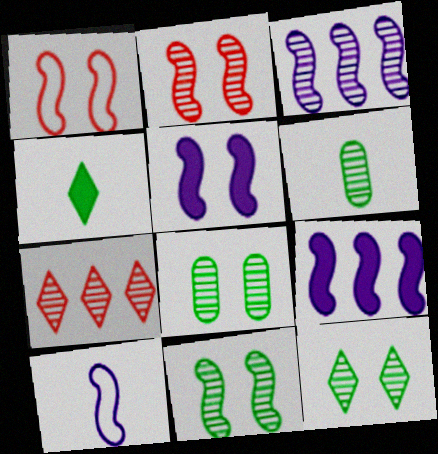[[1, 5, 11], 
[3, 5, 10], 
[8, 11, 12]]